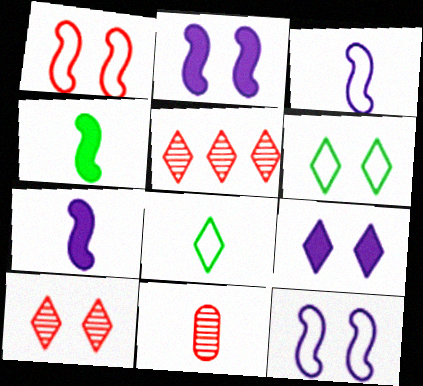[[5, 8, 9], 
[6, 9, 10], 
[7, 8, 11]]